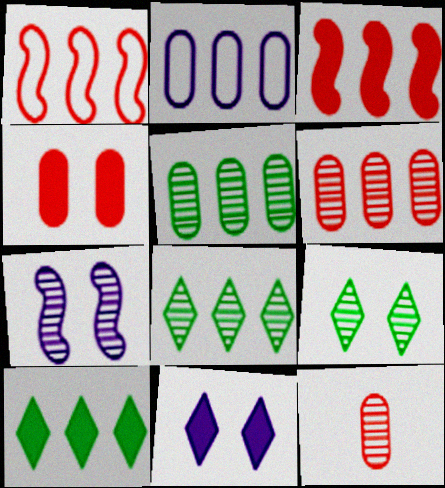[[2, 3, 8], 
[7, 8, 12]]